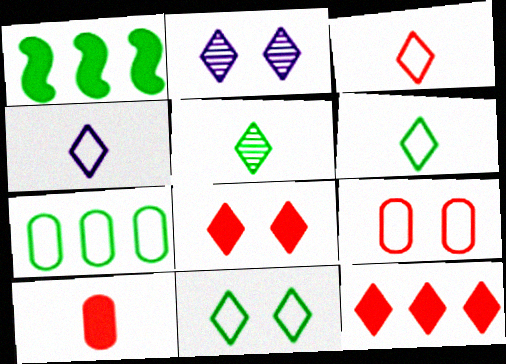[[2, 6, 12], 
[2, 8, 11], 
[3, 4, 6]]